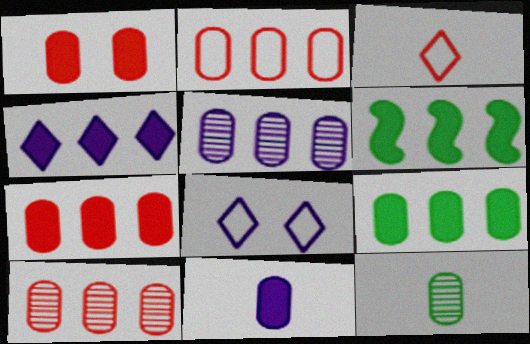[[1, 9, 11], 
[2, 5, 9], 
[2, 7, 10], 
[4, 6, 7]]